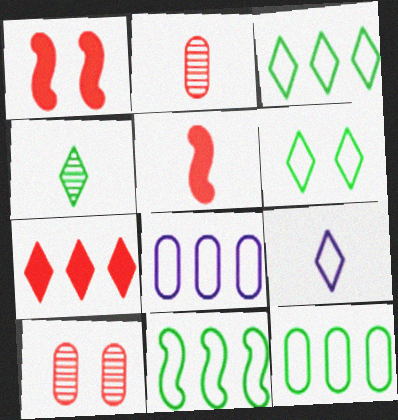[[1, 4, 8], 
[3, 11, 12]]